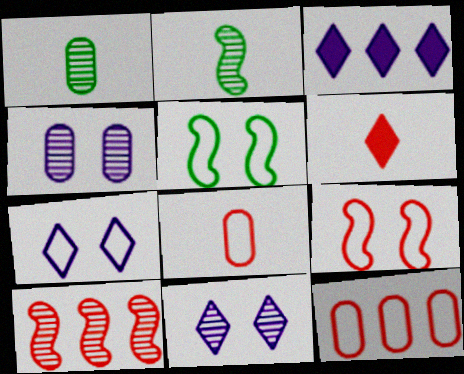[[1, 3, 9], 
[1, 10, 11]]